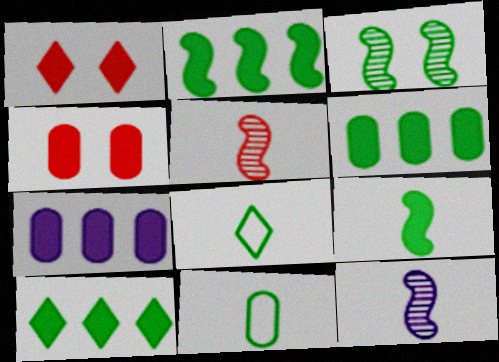[[1, 7, 9], 
[2, 6, 10], 
[3, 6, 8], 
[3, 10, 11]]